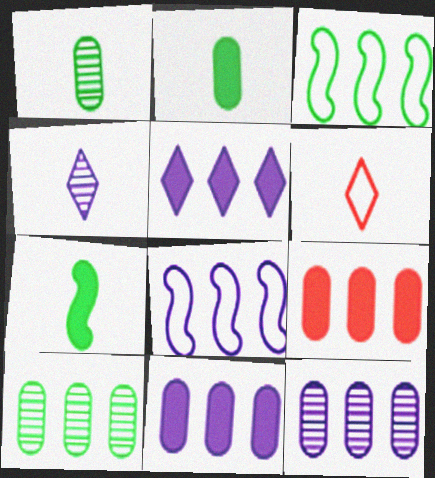[[5, 8, 12]]